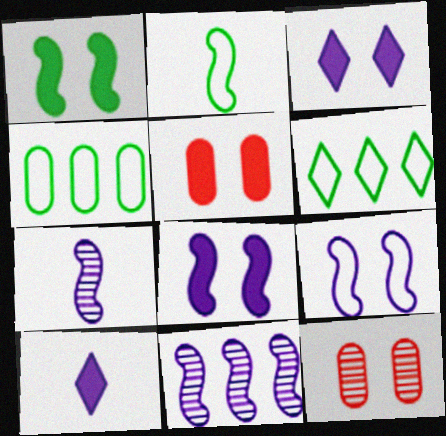[[1, 3, 5], 
[5, 6, 7]]